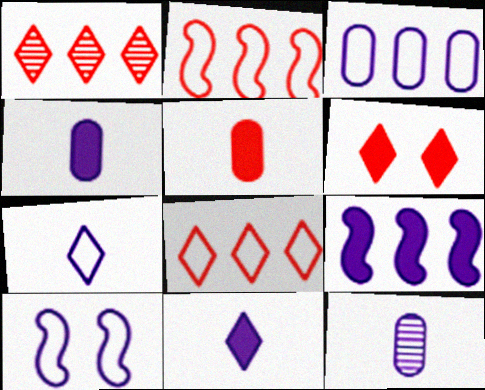[[3, 7, 10]]